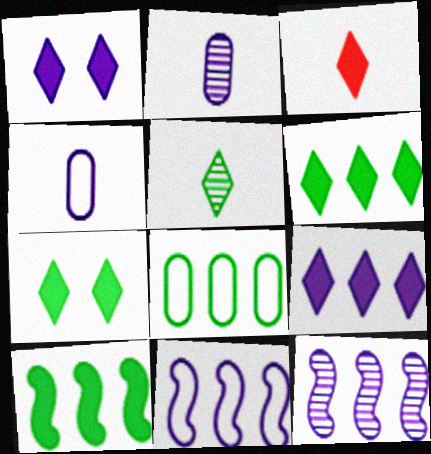[[1, 2, 11], 
[1, 3, 6], 
[1, 4, 12], 
[3, 7, 9]]